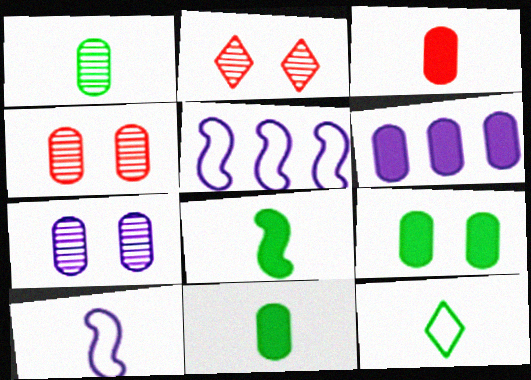[[1, 8, 12], 
[2, 5, 11], 
[3, 6, 9]]